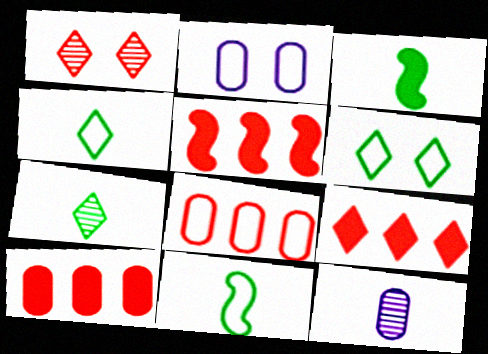[[2, 5, 7], 
[5, 6, 12], 
[5, 9, 10]]